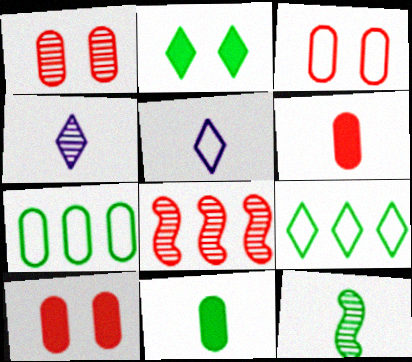[[1, 3, 10], 
[2, 7, 12], 
[5, 6, 12]]